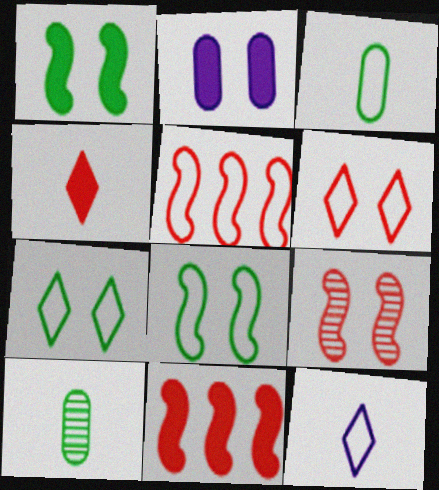[[2, 7, 9]]